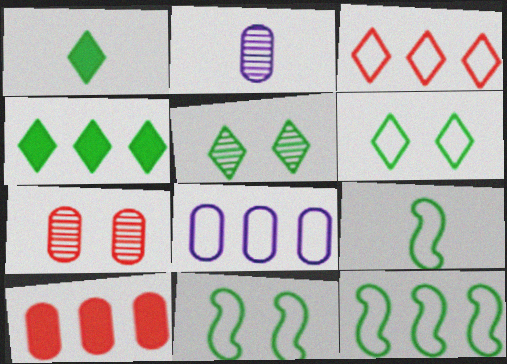[[3, 8, 12], 
[9, 11, 12]]